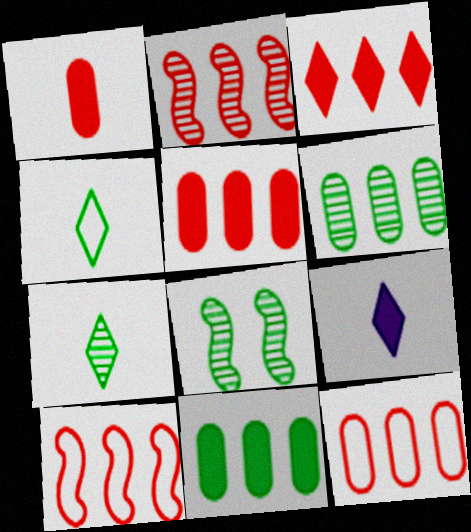[[2, 3, 12], 
[4, 8, 11], 
[6, 7, 8], 
[8, 9, 12]]